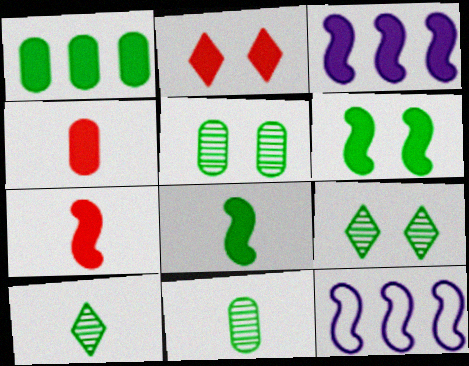[[2, 11, 12], 
[3, 6, 7], 
[4, 9, 12]]